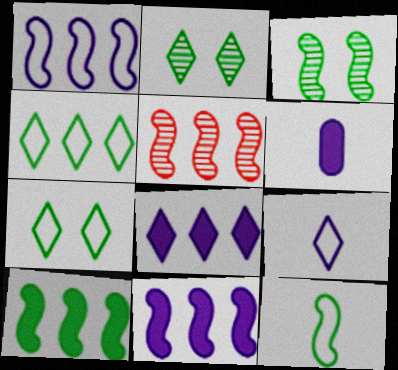[[1, 5, 10], 
[3, 10, 12], 
[5, 6, 7]]